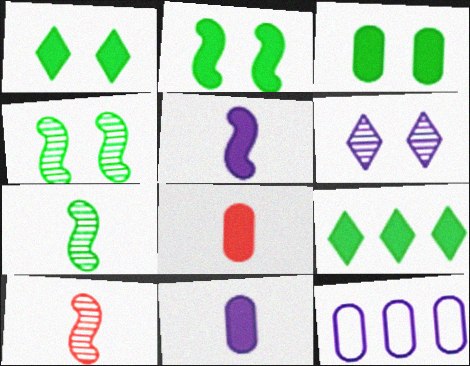[[1, 2, 3], 
[1, 10, 12], 
[5, 6, 12]]